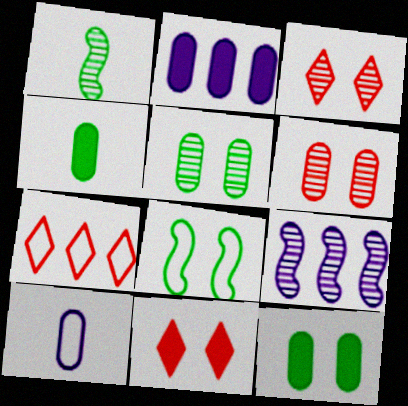[[7, 8, 10]]